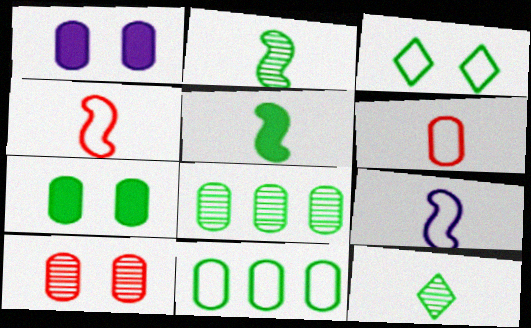[[1, 6, 8], 
[3, 5, 8]]